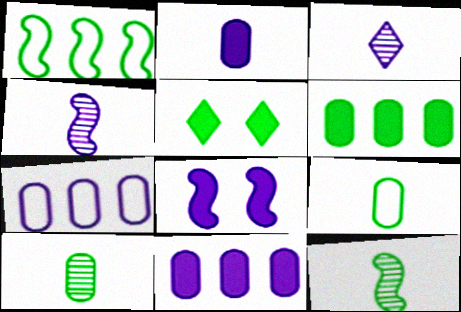[[1, 5, 10], 
[3, 7, 8]]